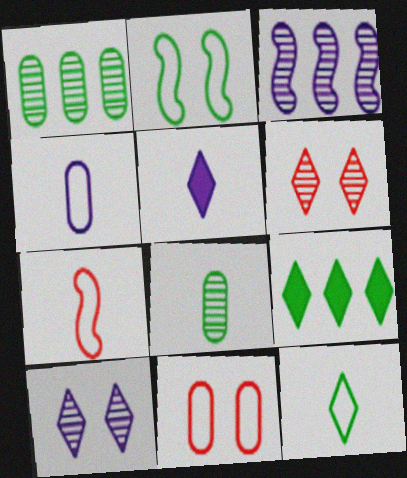[[2, 8, 9], 
[3, 6, 8], 
[4, 7, 12], 
[5, 7, 8]]